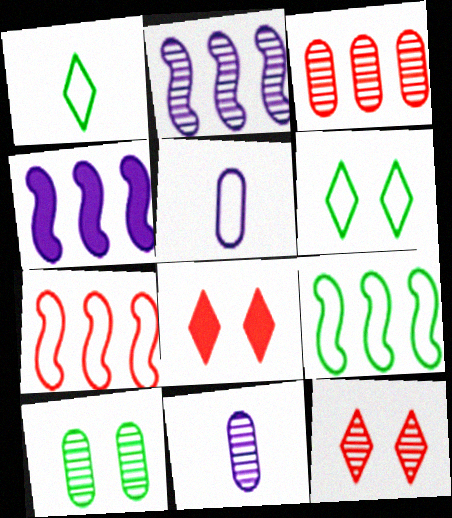[[3, 10, 11], 
[5, 6, 7], 
[8, 9, 11]]